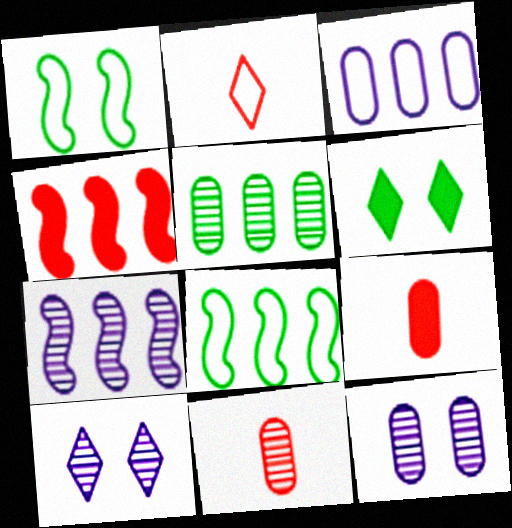[[1, 2, 3], 
[4, 7, 8], 
[5, 11, 12], 
[8, 9, 10]]